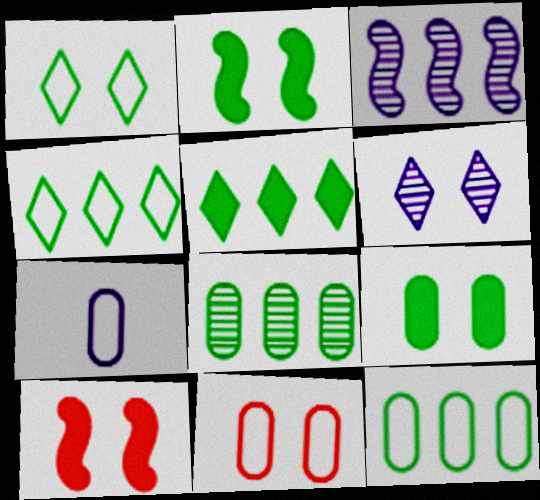[[2, 6, 11], 
[7, 11, 12]]